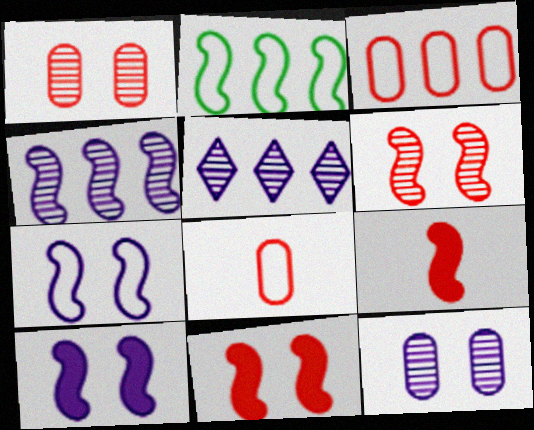[]